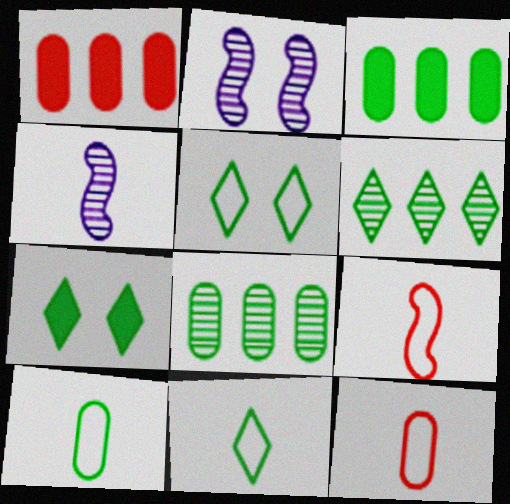[[1, 2, 11], 
[1, 4, 5], 
[6, 7, 11]]